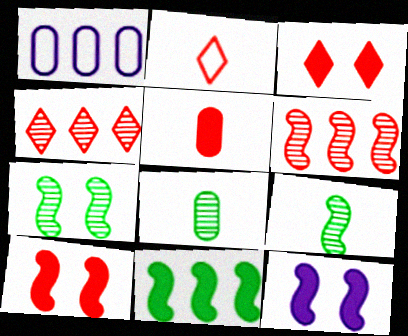[[1, 3, 9], 
[1, 4, 11], 
[2, 3, 4]]